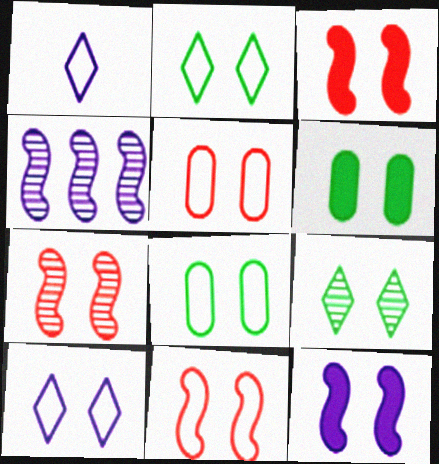[[3, 7, 11], 
[5, 9, 12], 
[6, 7, 10], 
[8, 10, 11]]